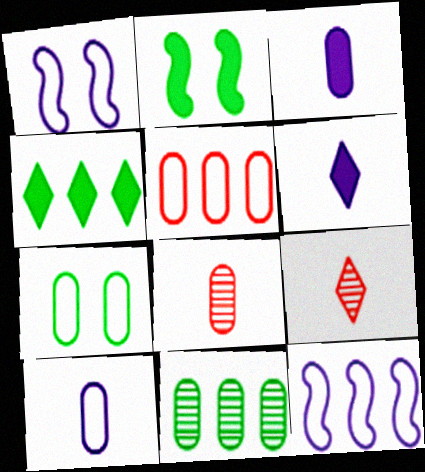[[1, 4, 8], 
[5, 7, 10]]